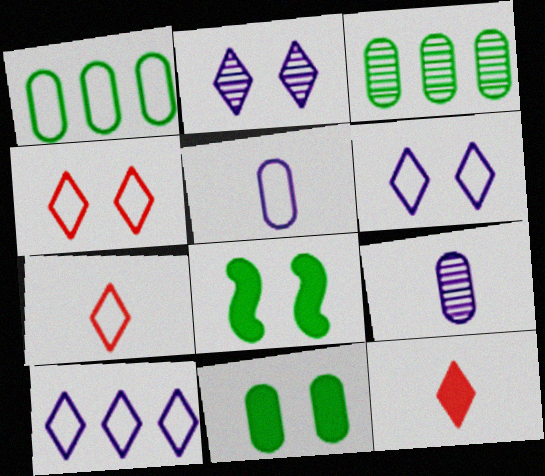[]